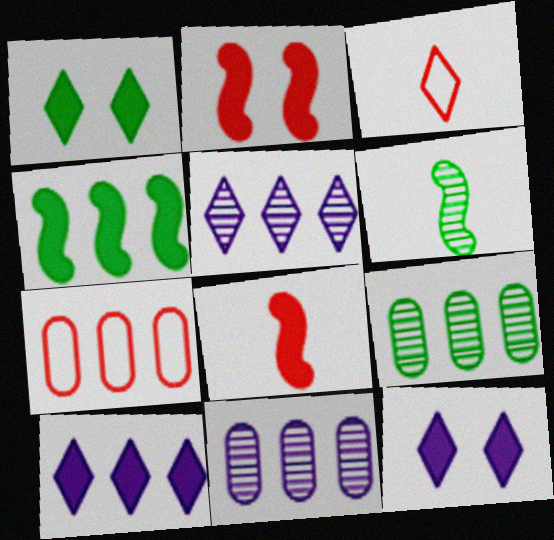[[1, 3, 5], 
[4, 5, 7], 
[6, 7, 12]]